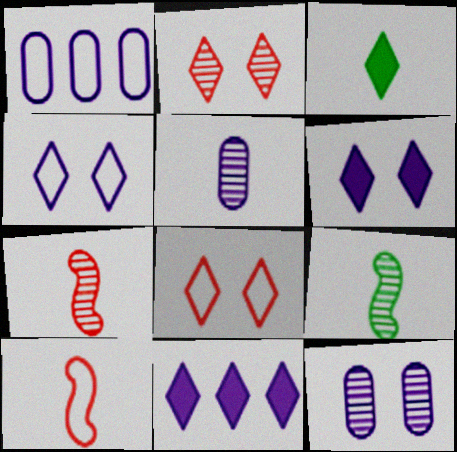[[3, 5, 10]]